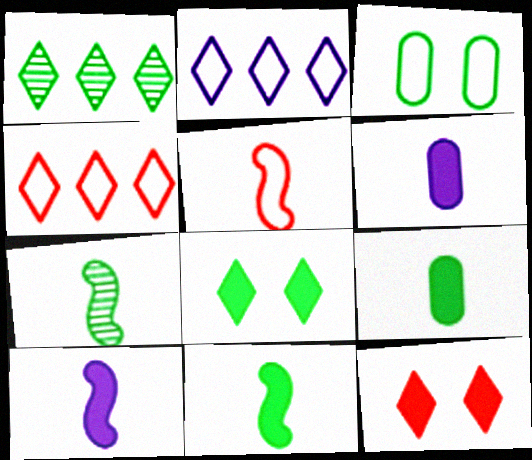[[1, 3, 11], 
[2, 3, 5], 
[5, 7, 10]]